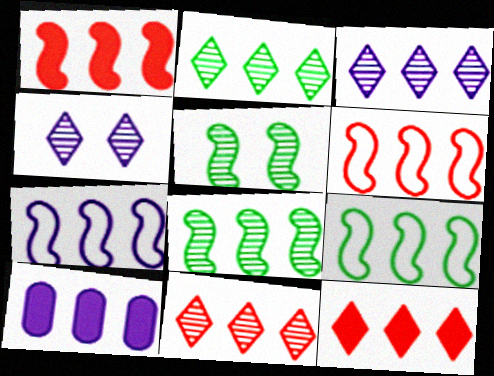[[1, 7, 8], 
[2, 3, 11], 
[2, 6, 10], 
[3, 7, 10], 
[6, 7, 9], 
[9, 10, 11]]